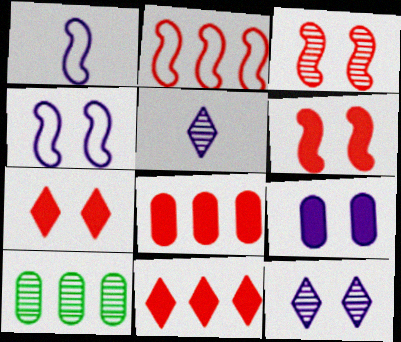[[1, 7, 10], 
[3, 5, 10], 
[4, 9, 12]]